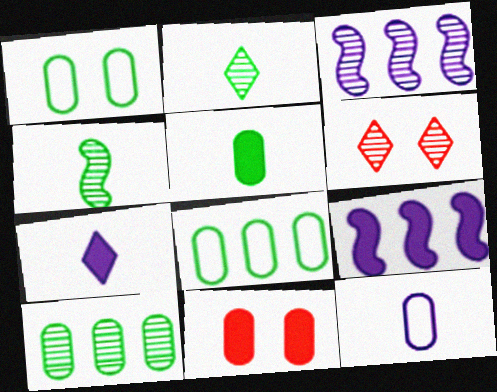[[1, 5, 10], 
[10, 11, 12]]